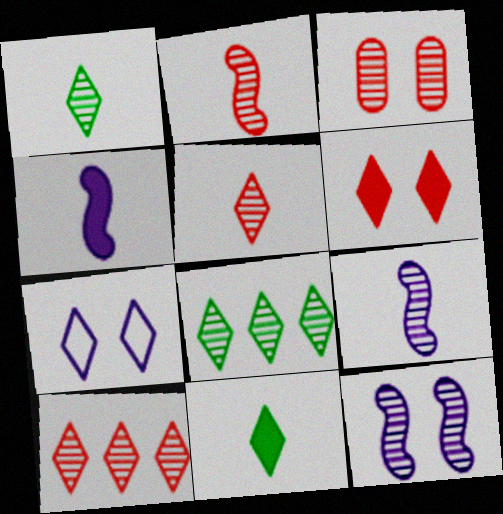[[2, 3, 10], 
[3, 8, 9], 
[7, 10, 11]]